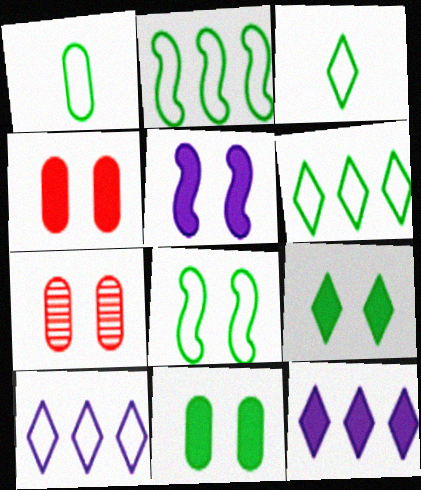[[1, 6, 8], 
[4, 5, 9]]